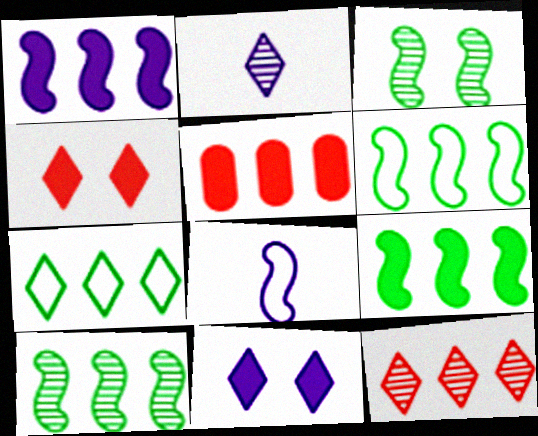[[2, 4, 7], 
[6, 9, 10]]